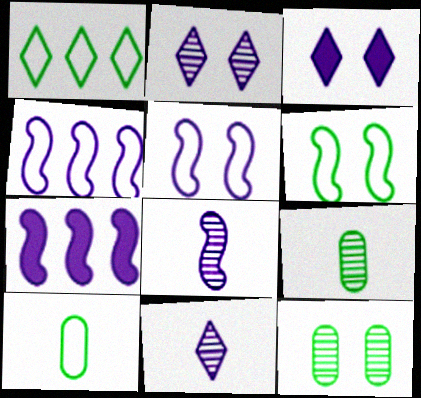[[1, 6, 10], 
[5, 7, 8]]